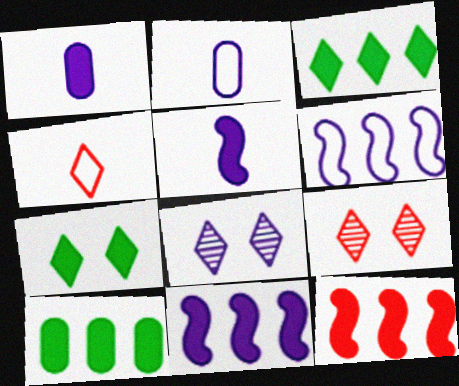[[1, 6, 8], 
[1, 7, 12], 
[2, 8, 11], 
[3, 4, 8]]